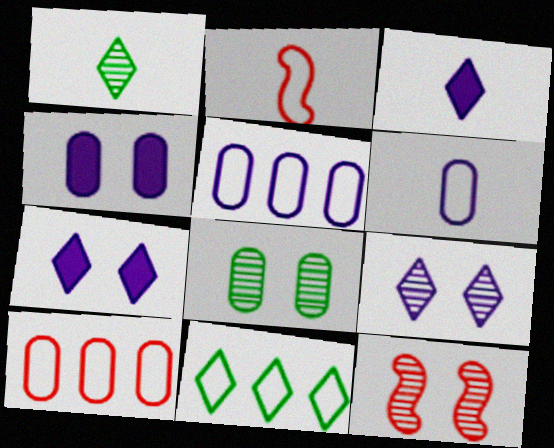[[8, 9, 12]]